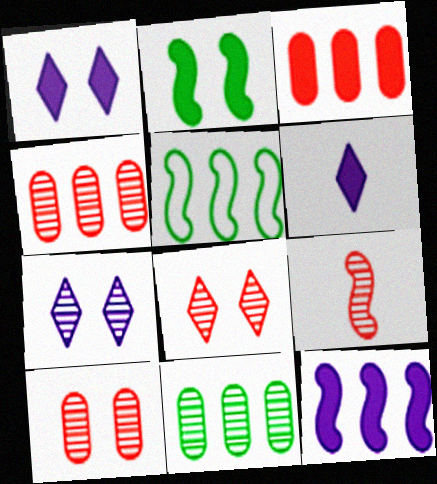[[2, 3, 6], 
[4, 8, 9], 
[5, 6, 10], 
[7, 9, 11]]